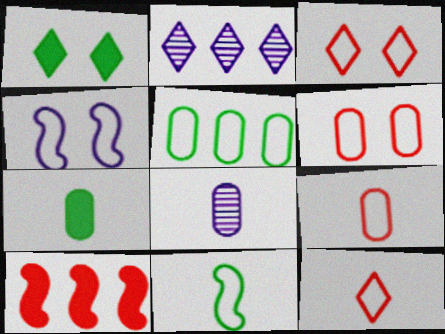[[1, 2, 12], 
[2, 5, 10], 
[4, 5, 12], 
[7, 8, 9]]